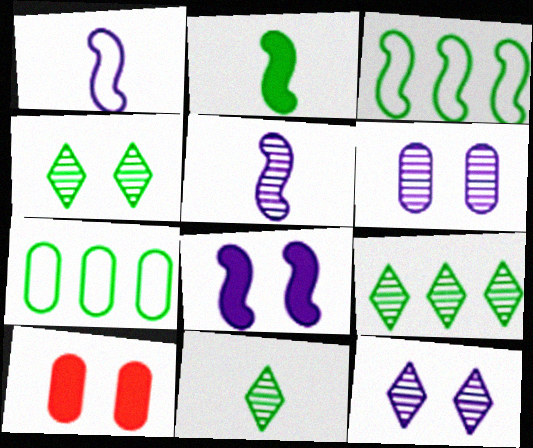[[1, 9, 10], 
[2, 4, 7], 
[4, 9, 11]]